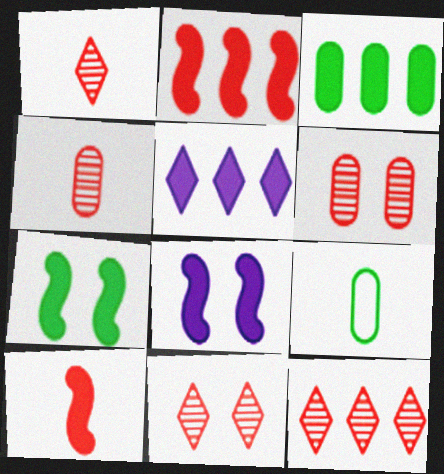[[1, 11, 12], 
[2, 3, 5], 
[8, 9, 12]]